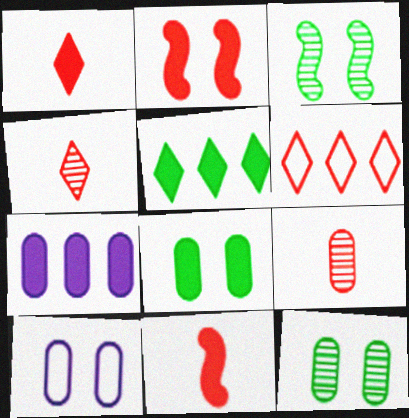[[2, 6, 9]]